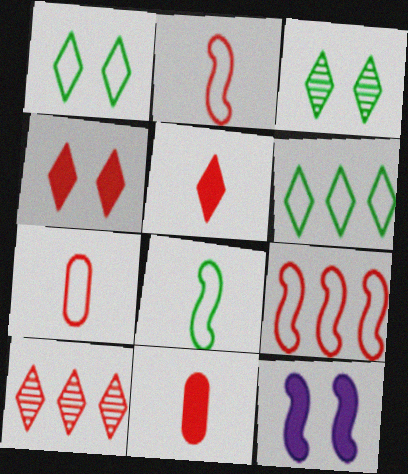[]